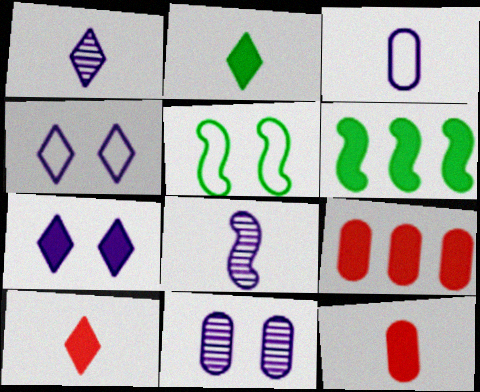[[1, 5, 9], 
[6, 7, 12]]